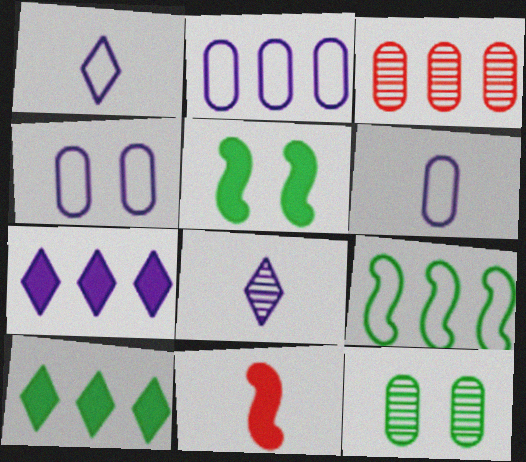[[1, 3, 5], 
[2, 4, 6], 
[3, 7, 9]]